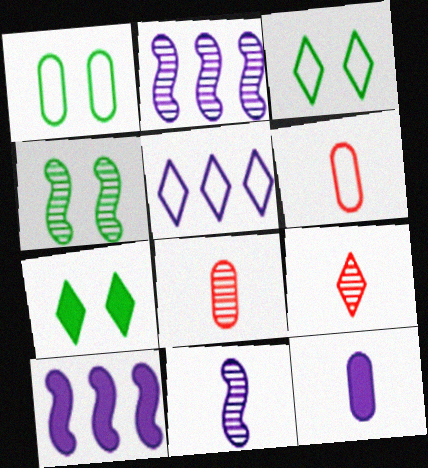[[1, 4, 7], 
[1, 9, 10], 
[2, 6, 7], 
[3, 8, 10], 
[5, 7, 9]]